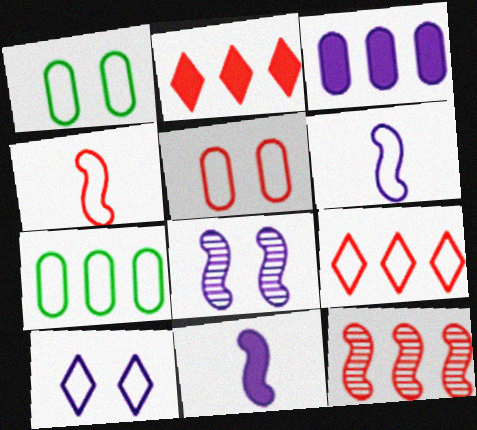[[1, 6, 9], 
[4, 5, 9], 
[4, 7, 10]]